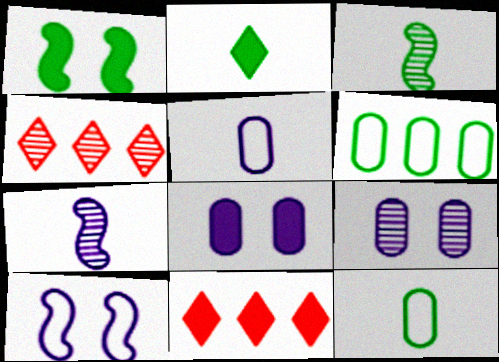[[1, 4, 5], 
[2, 3, 12], 
[3, 4, 9]]